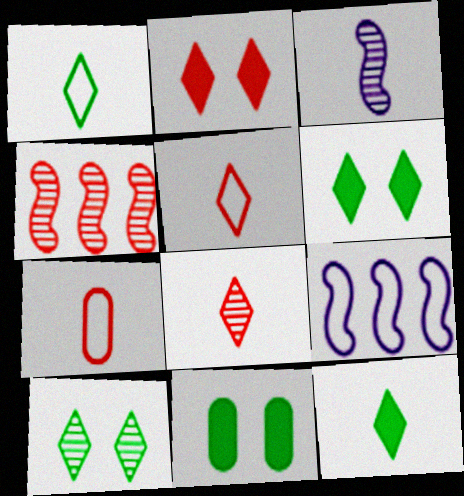[[2, 4, 7], 
[3, 7, 12], 
[8, 9, 11]]